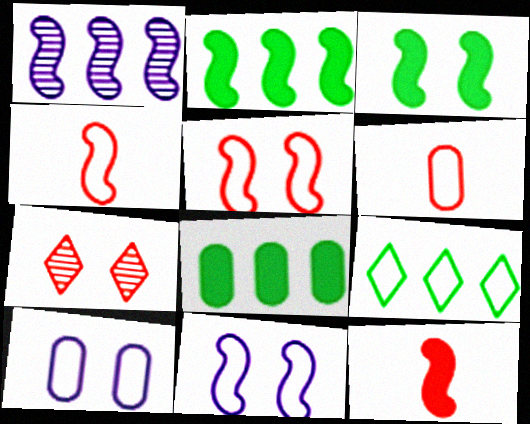[[1, 3, 4], 
[3, 7, 10], 
[4, 9, 10], 
[6, 9, 11]]